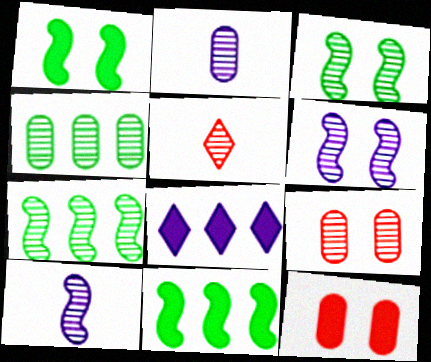[[2, 4, 9], 
[4, 5, 6]]